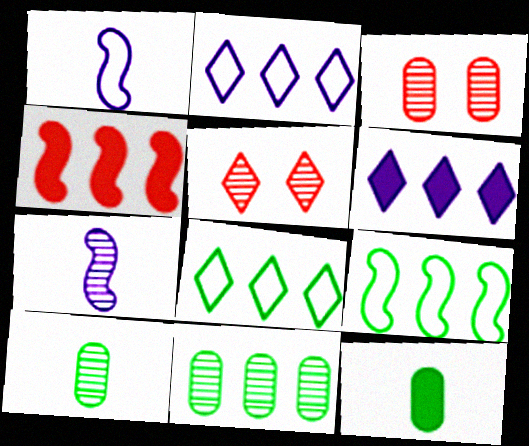[[2, 4, 11], 
[5, 7, 11]]